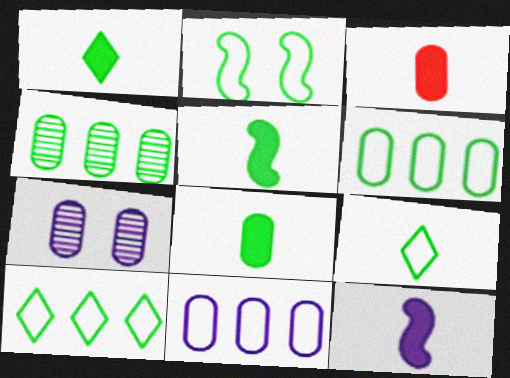[[1, 2, 4], 
[1, 3, 12], 
[1, 5, 8], 
[2, 6, 9], 
[3, 6, 7]]